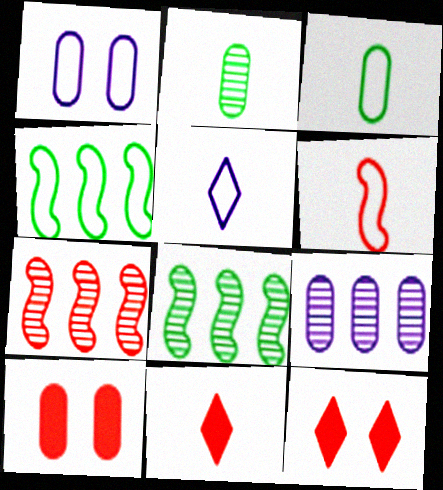[[1, 8, 11], 
[3, 5, 6], 
[3, 9, 10], 
[5, 8, 10]]